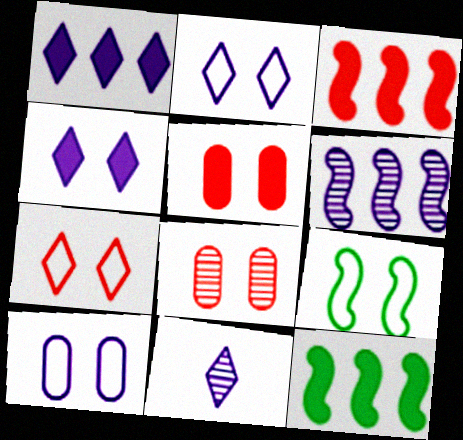[[1, 2, 11], 
[4, 8, 9], 
[7, 9, 10]]